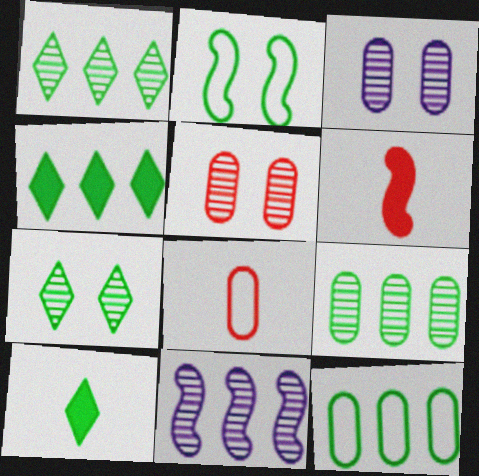[[2, 6, 11], 
[2, 9, 10]]